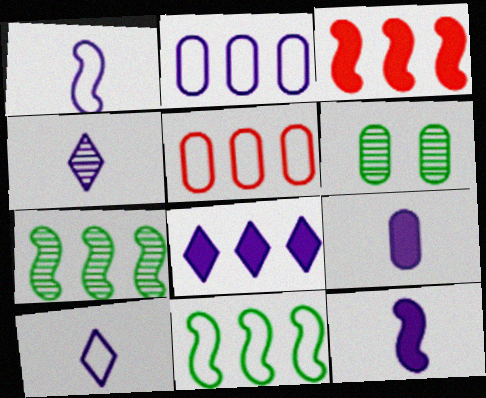[[1, 4, 9], 
[3, 6, 10], 
[5, 6, 9], 
[5, 7, 8]]